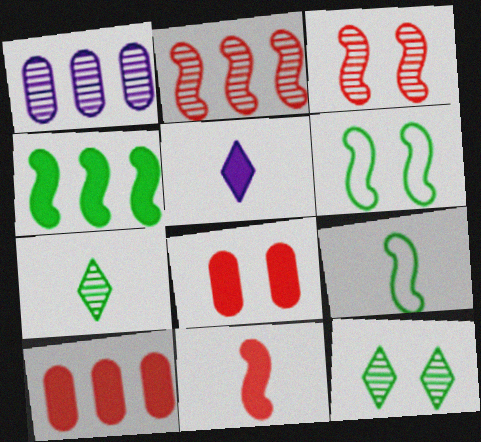[[1, 3, 7], 
[4, 5, 8]]